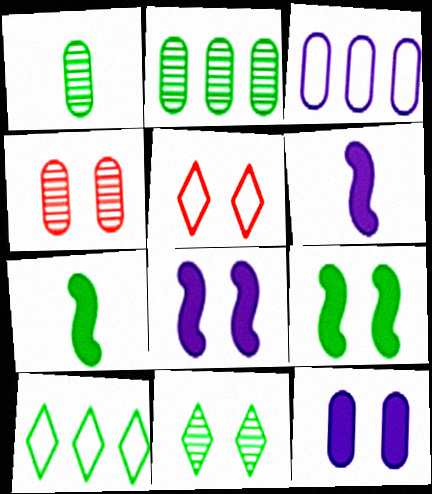[[1, 9, 10], 
[2, 5, 6], 
[4, 6, 10]]